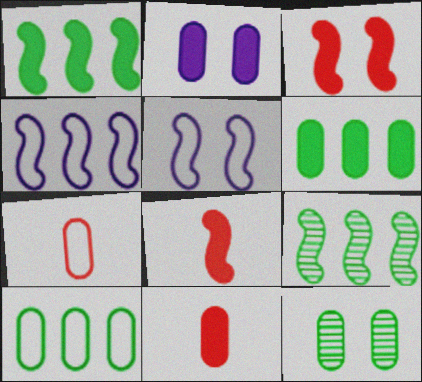[[2, 6, 11], 
[5, 8, 9]]